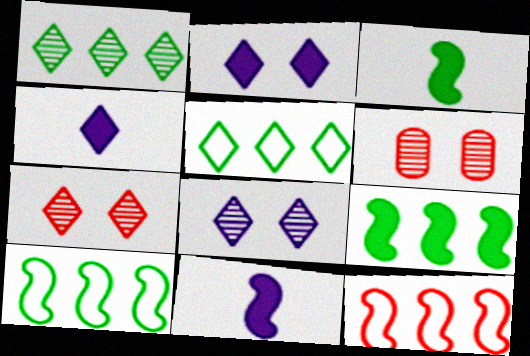[[4, 5, 7], 
[4, 6, 10], 
[5, 6, 11]]